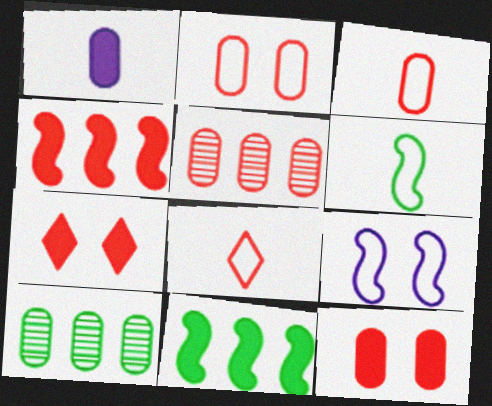[[1, 2, 10], 
[1, 7, 11], 
[3, 5, 12]]